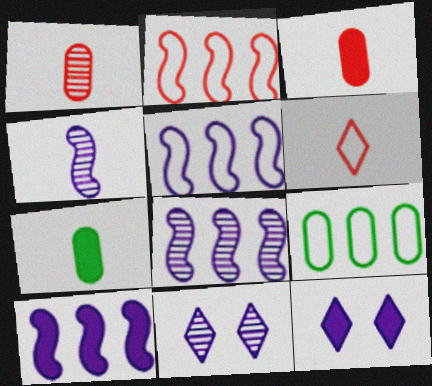[[2, 7, 11], 
[4, 6, 7], 
[5, 8, 10]]